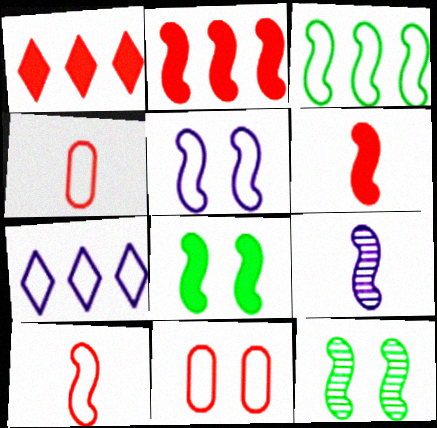[[3, 5, 10]]